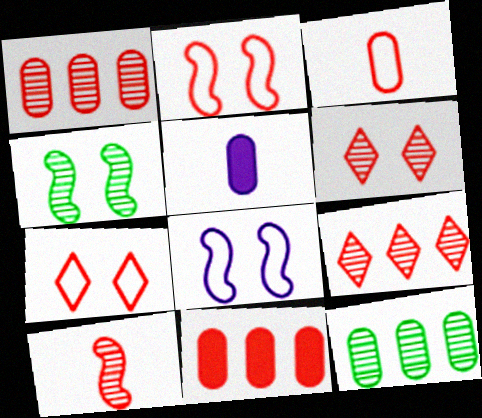[[1, 6, 10], 
[7, 10, 11]]